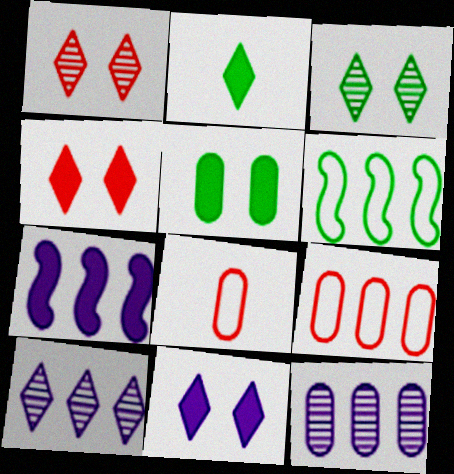[[3, 7, 8], 
[5, 8, 12]]